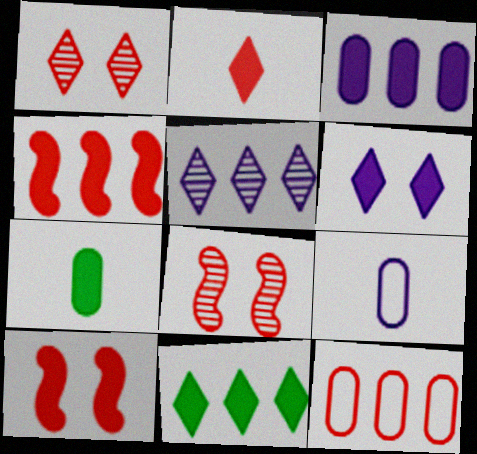[[2, 6, 11], 
[2, 8, 12], 
[3, 4, 11], 
[4, 6, 7], 
[8, 9, 11]]